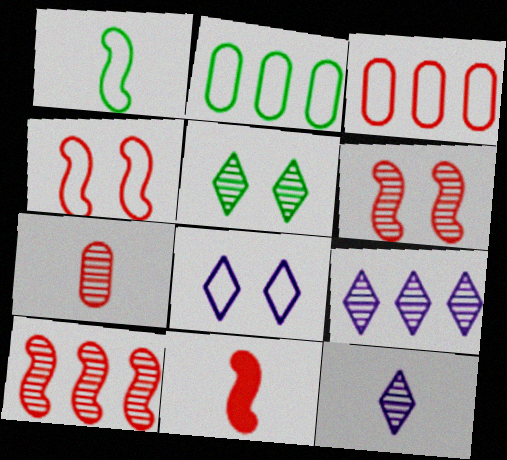[[1, 3, 8], 
[4, 10, 11]]